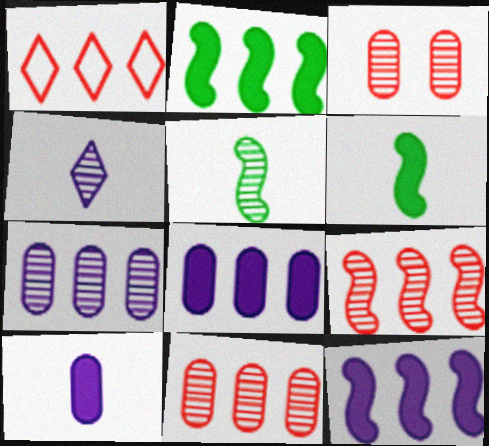[[1, 2, 7]]